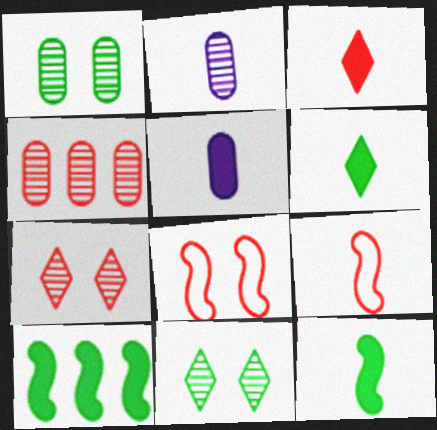[[1, 2, 4], 
[2, 6, 9], 
[3, 4, 8], 
[3, 5, 12]]